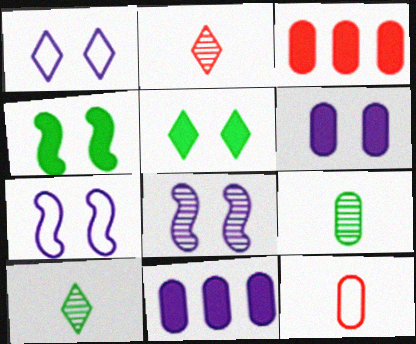[[1, 6, 8], 
[3, 7, 10]]